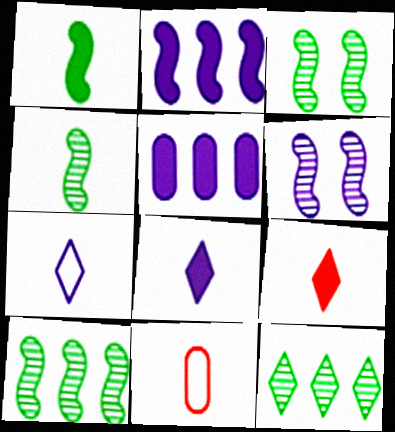[[3, 4, 10], 
[4, 8, 11], 
[5, 6, 7]]